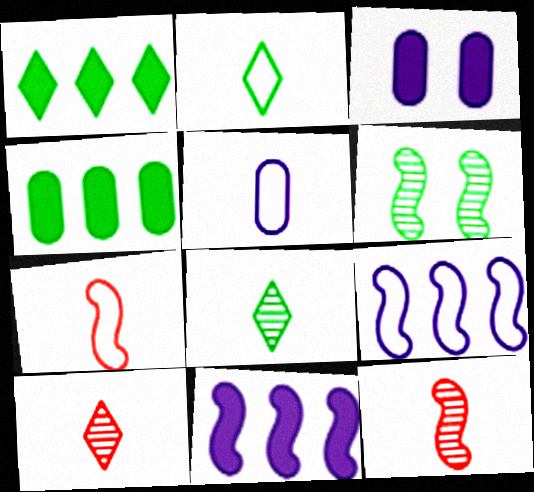[[2, 4, 6], 
[2, 5, 7], 
[6, 7, 11]]